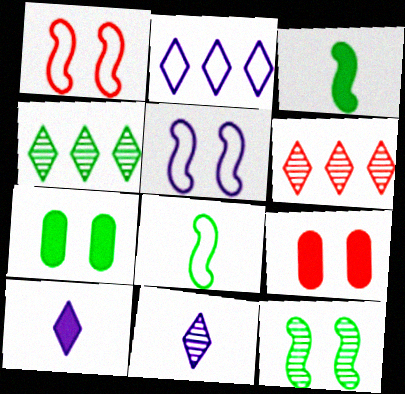[[4, 7, 8]]